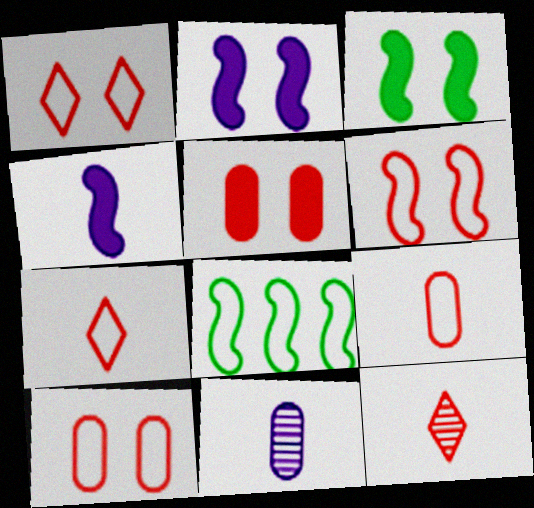[[1, 6, 10]]